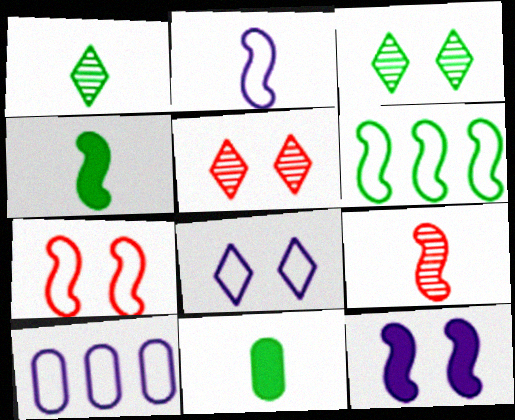[[2, 4, 9], 
[2, 6, 7], 
[2, 8, 10], 
[3, 6, 11], 
[4, 5, 10], 
[6, 9, 12]]